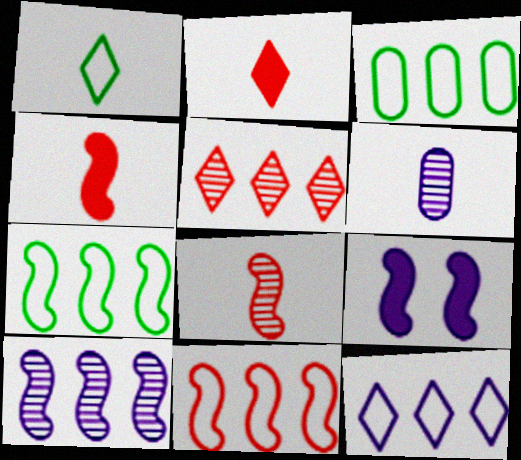[[1, 4, 6], 
[3, 11, 12], 
[6, 9, 12], 
[7, 8, 9]]